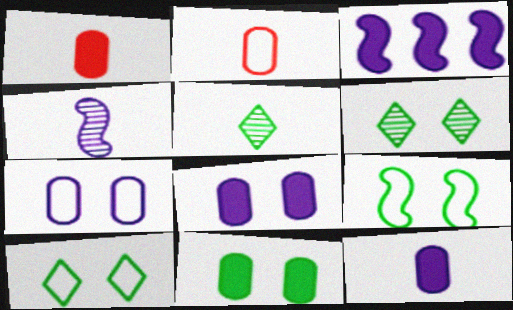[[2, 3, 6], 
[6, 9, 11]]